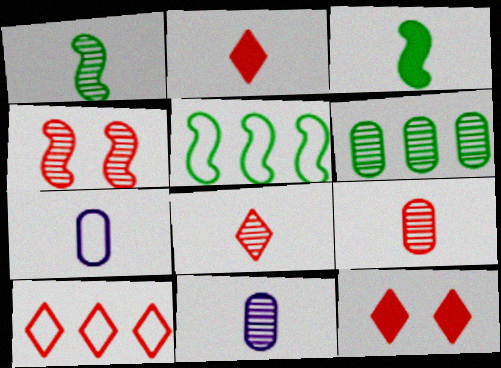[[1, 2, 7], 
[1, 8, 11], 
[3, 7, 8], 
[5, 11, 12], 
[8, 10, 12]]